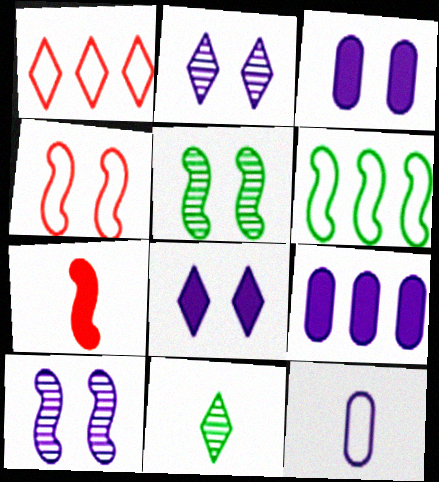[[1, 8, 11], 
[4, 9, 11], 
[6, 7, 10], 
[7, 11, 12]]